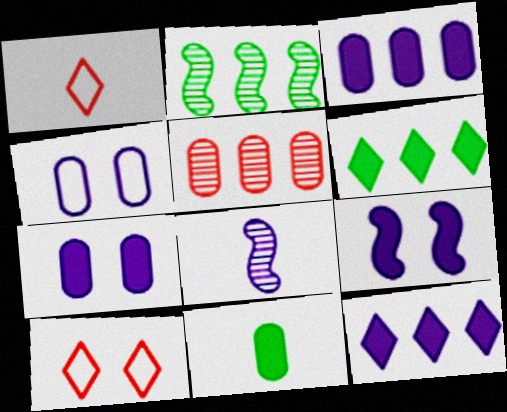[[1, 2, 7], 
[1, 8, 11], 
[4, 5, 11], 
[4, 8, 12]]